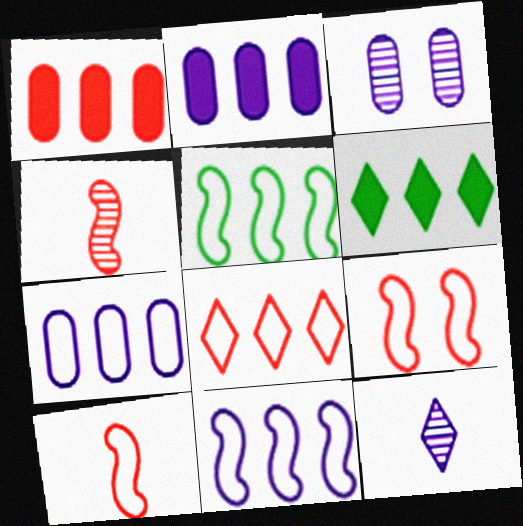[[3, 6, 10], 
[5, 7, 8]]